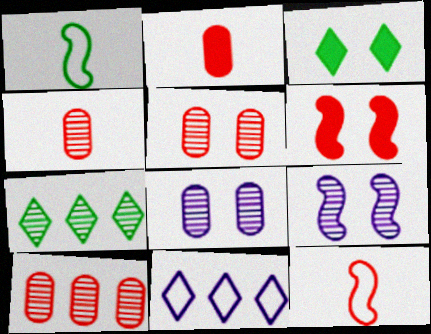[[4, 5, 10], 
[4, 7, 9]]